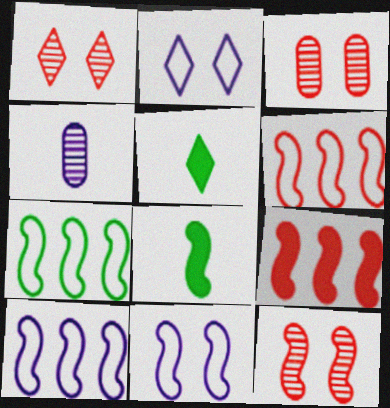[[1, 3, 12], 
[3, 5, 10], 
[6, 7, 10], 
[8, 10, 12]]